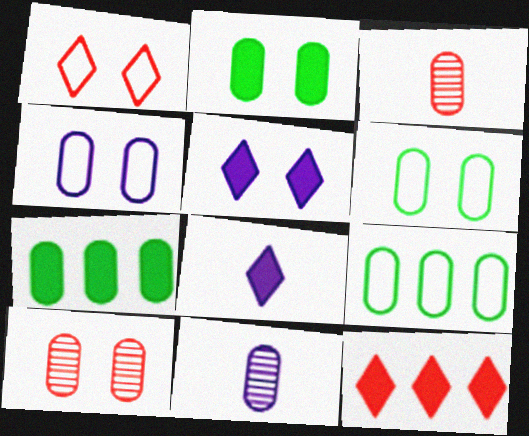[[2, 4, 10], 
[3, 4, 7]]